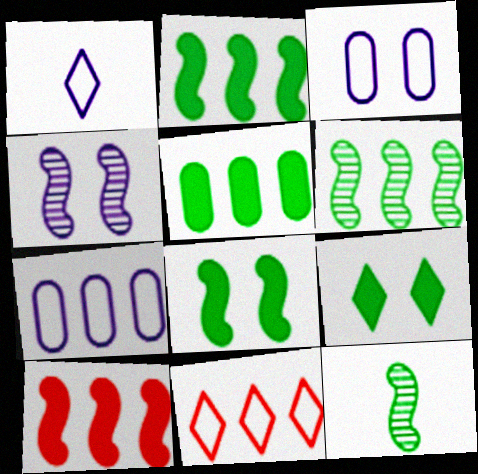[]